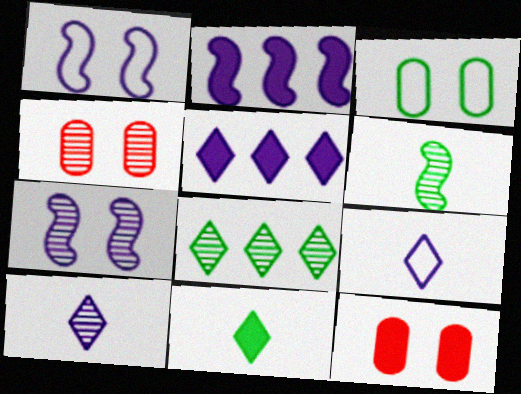[[2, 11, 12]]